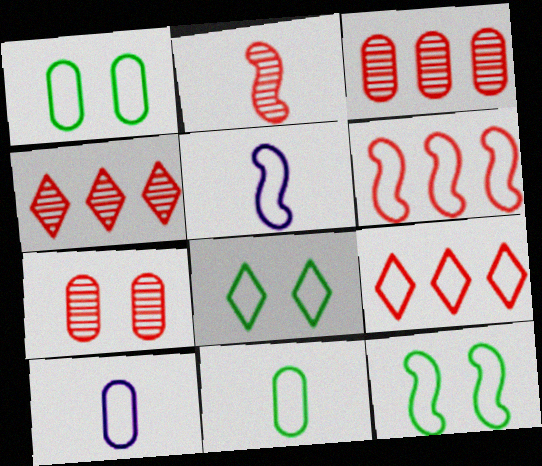[[1, 5, 9], 
[1, 8, 12], 
[2, 4, 7], 
[5, 6, 12], 
[6, 8, 10], 
[9, 10, 12]]